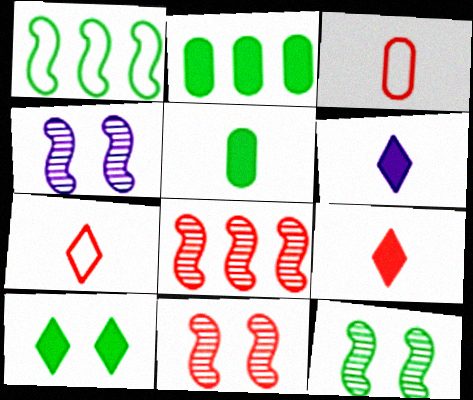[[2, 4, 7], 
[4, 11, 12]]